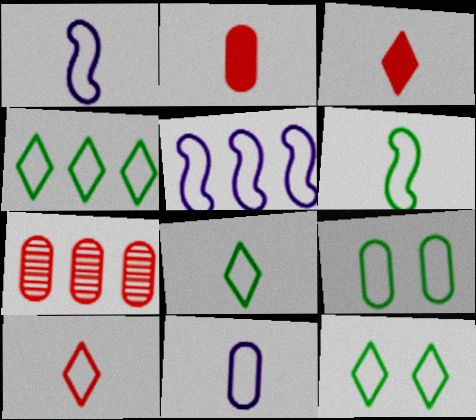[[4, 6, 9], 
[4, 8, 12], 
[5, 9, 10], 
[6, 10, 11]]